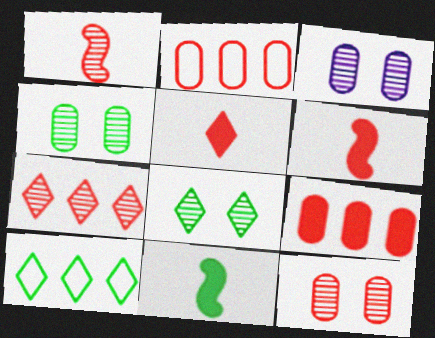[[1, 7, 12], 
[3, 4, 12], 
[3, 6, 10], 
[4, 10, 11]]